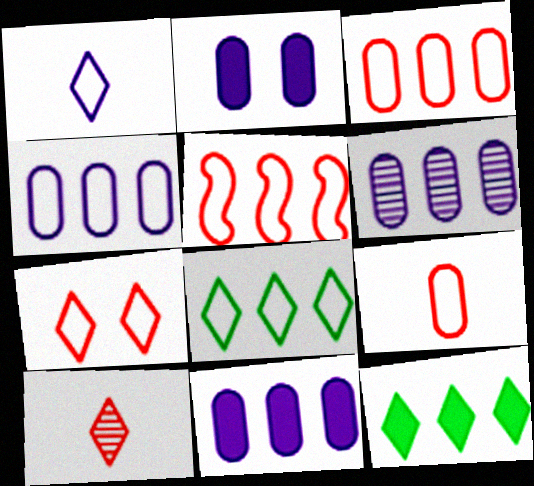[[1, 7, 8], 
[4, 5, 8], 
[4, 6, 11], 
[5, 6, 12], 
[5, 7, 9]]